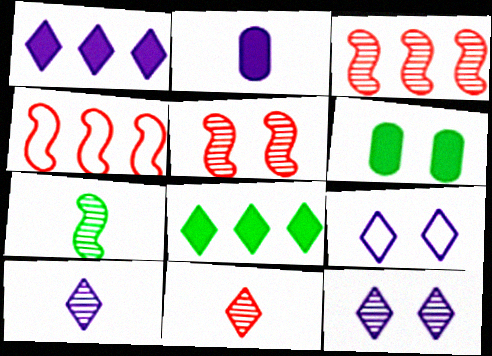[[1, 9, 10], 
[4, 6, 10], 
[5, 6, 9], 
[8, 9, 11]]